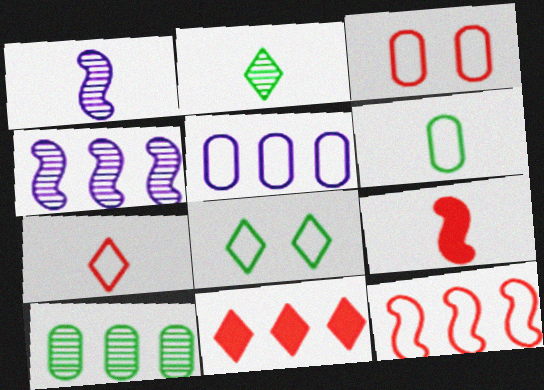[[3, 5, 6], 
[3, 7, 12]]